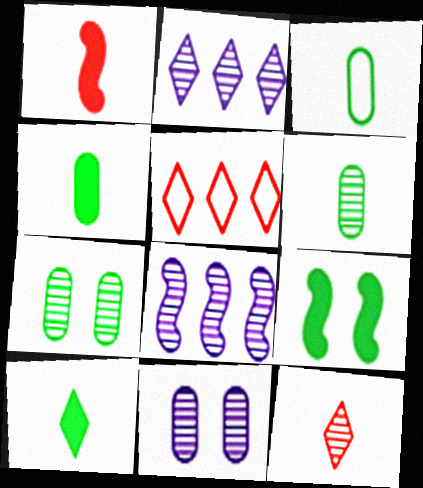[[3, 4, 6], 
[7, 8, 12]]